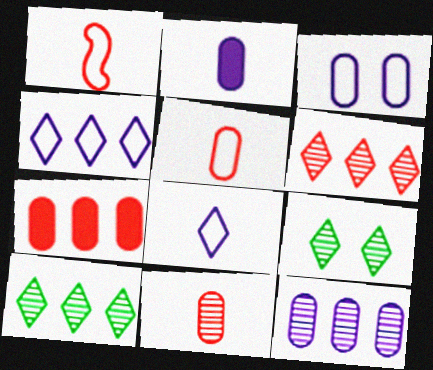[[2, 3, 12]]